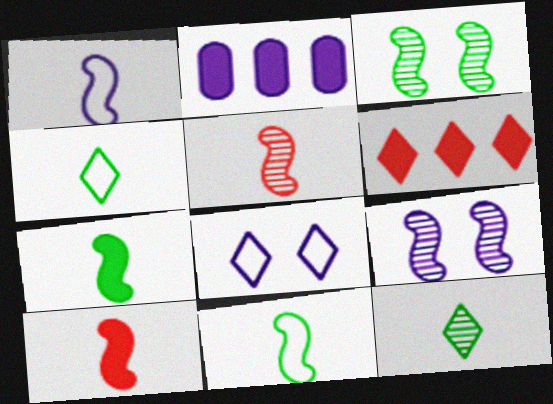[[1, 5, 7], 
[6, 8, 12]]